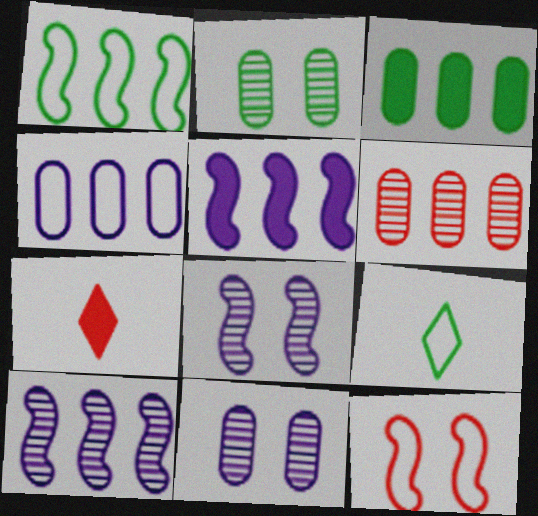[[1, 7, 11], 
[3, 4, 6], 
[4, 9, 12], 
[6, 7, 12]]